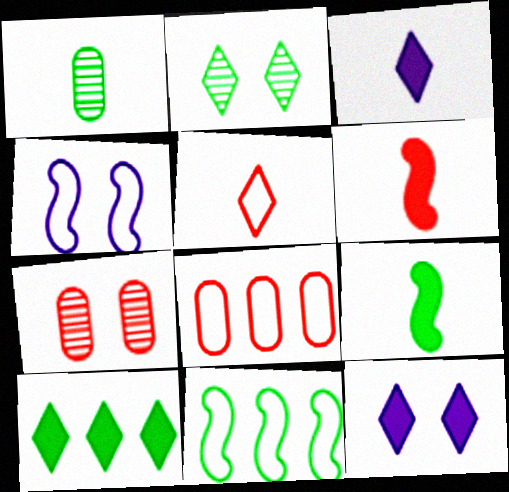[[3, 7, 11]]